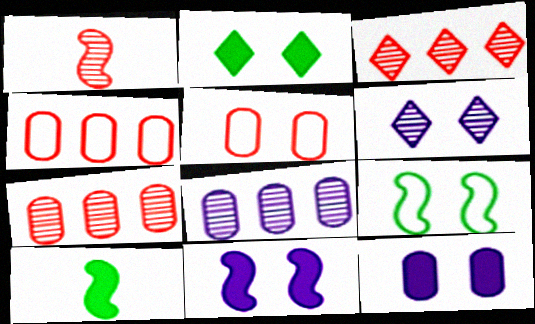[[4, 6, 10]]